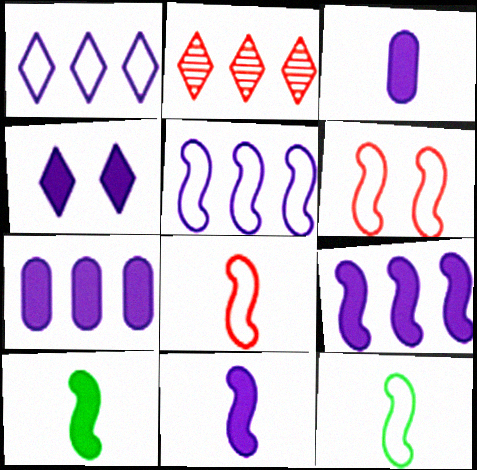[[3, 4, 9], 
[4, 7, 11], 
[5, 6, 12]]